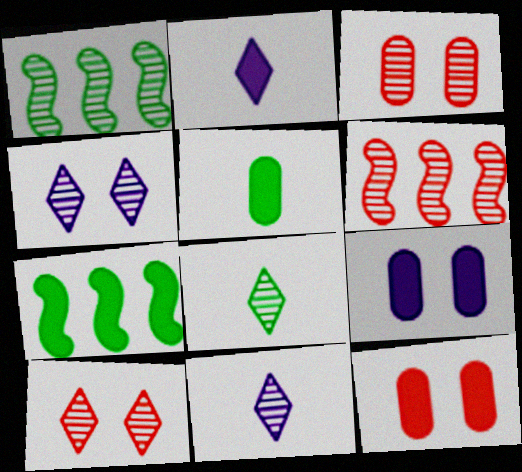[[1, 3, 11], 
[2, 7, 12]]